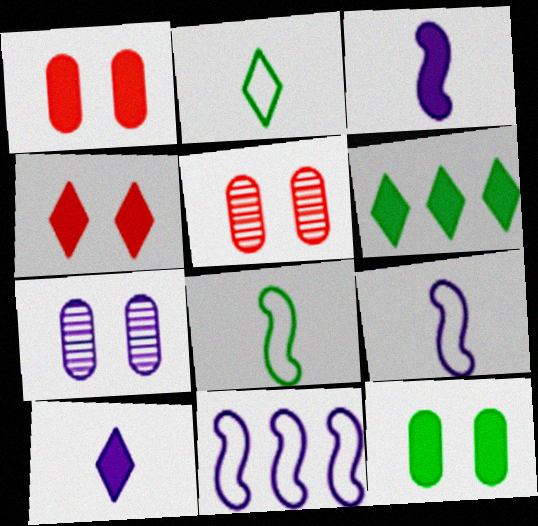[[1, 3, 6], 
[4, 6, 10], 
[5, 6, 9], 
[7, 10, 11]]